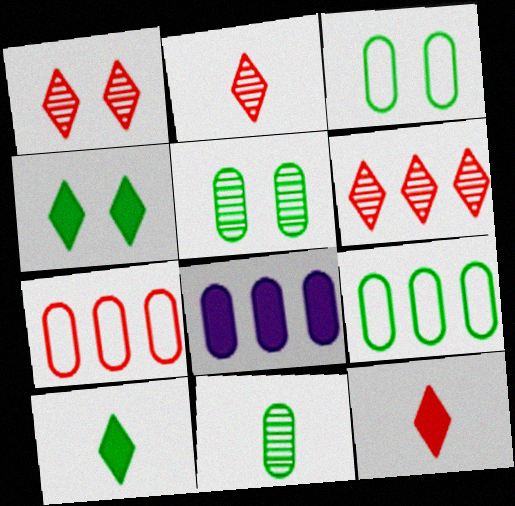[[1, 2, 6]]